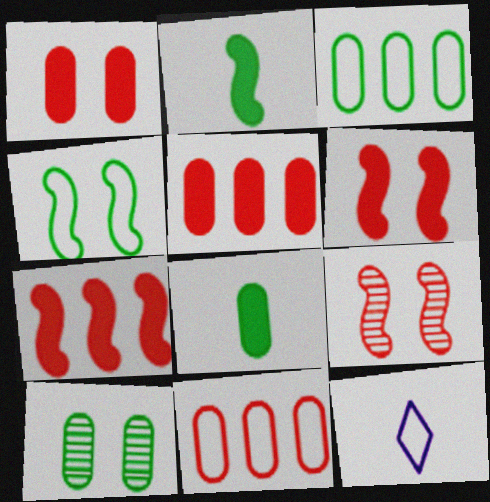[[3, 8, 10], 
[4, 11, 12], 
[7, 10, 12]]